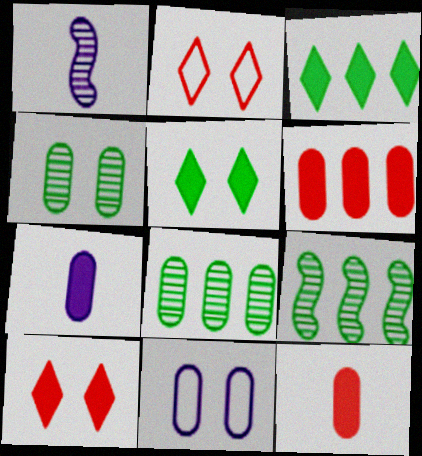[[2, 7, 9], 
[8, 11, 12]]